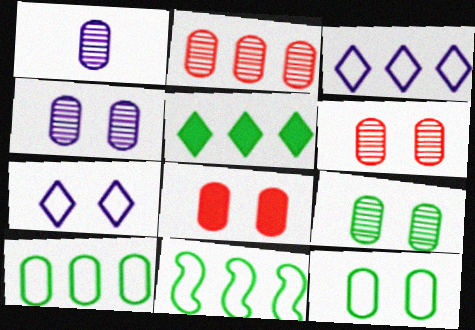[[1, 2, 9], 
[1, 8, 10], 
[4, 6, 9], 
[4, 8, 12]]